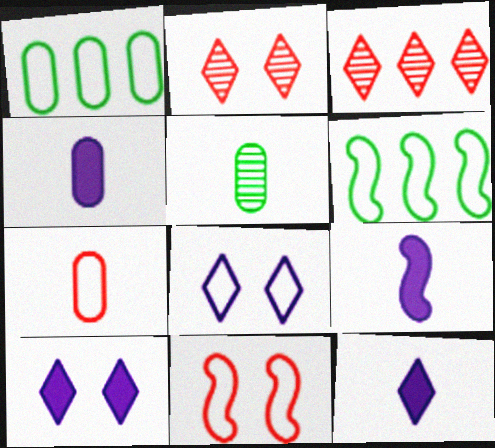[[1, 2, 9], 
[2, 4, 6], 
[4, 5, 7], 
[4, 9, 12], 
[6, 7, 8]]